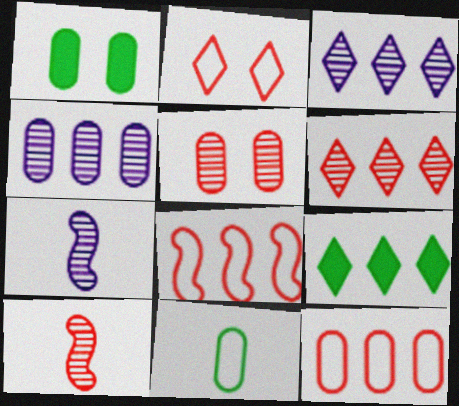[[4, 8, 9], 
[5, 6, 10]]